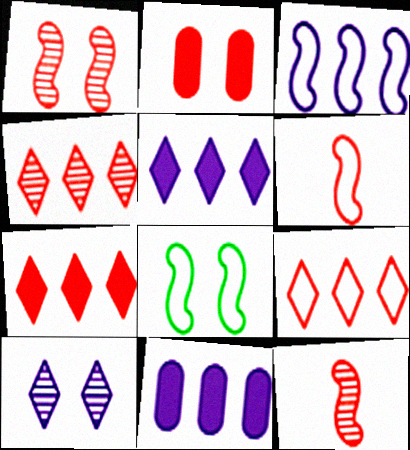[[2, 4, 6], 
[2, 8, 10], 
[2, 9, 12], 
[3, 6, 8], 
[4, 7, 9]]